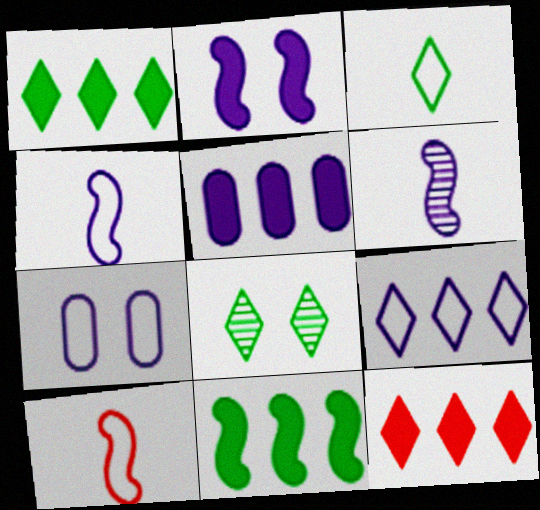[[1, 3, 8], 
[4, 7, 9], 
[5, 8, 10], 
[5, 11, 12]]